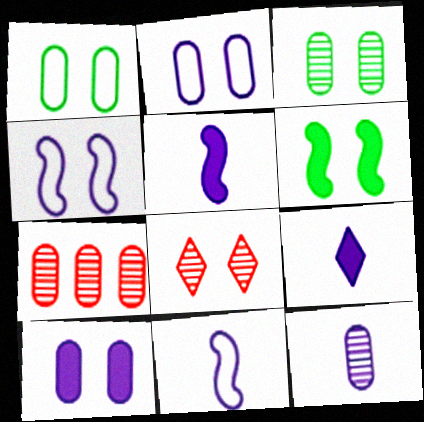[[2, 6, 8], 
[3, 7, 12], 
[9, 11, 12]]